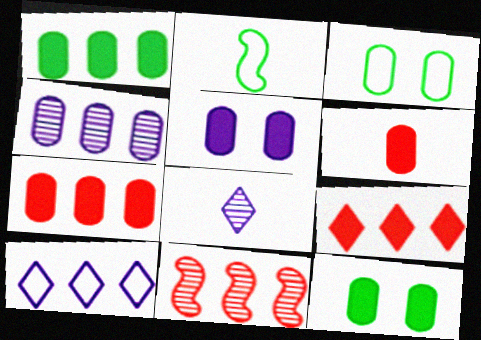[[1, 5, 6], 
[1, 10, 11], 
[2, 6, 8], 
[3, 4, 6]]